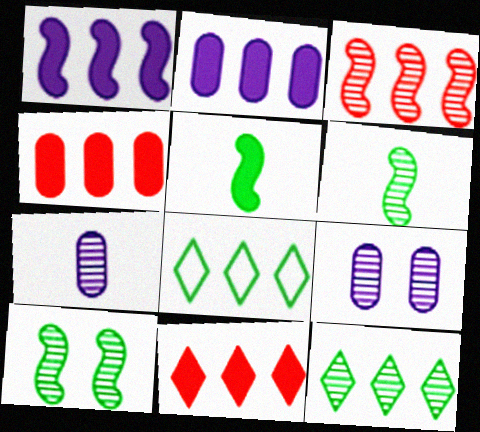[[2, 3, 8]]